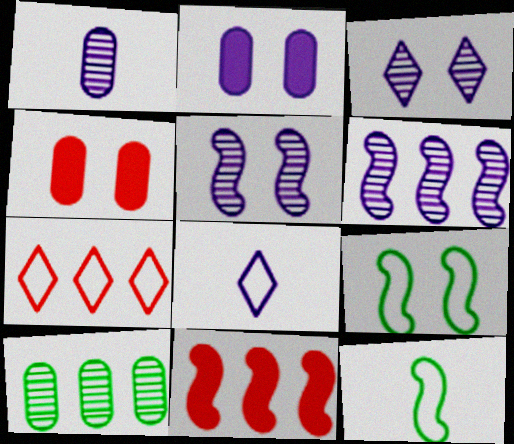[[1, 3, 6], 
[2, 6, 8], 
[3, 4, 9], 
[5, 11, 12]]